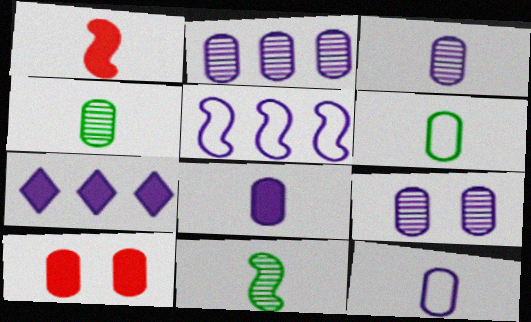[[2, 3, 9], 
[2, 5, 7], 
[2, 6, 10], 
[3, 8, 12]]